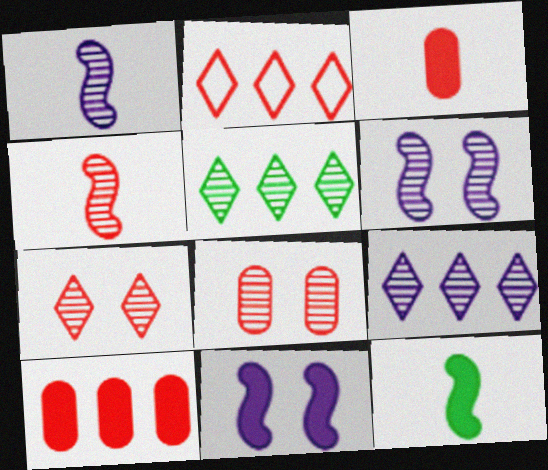[[1, 5, 8]]